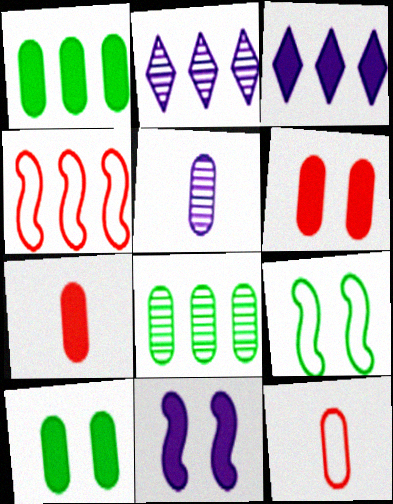[[1, 2, 4], 
[2, 7, 9], 
[3, 4, 8]]